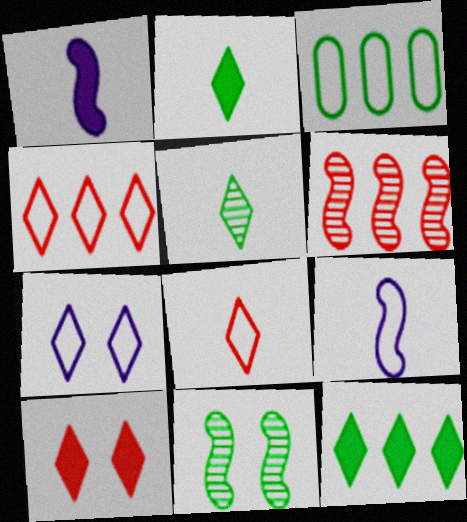[[2, 3, 11]]